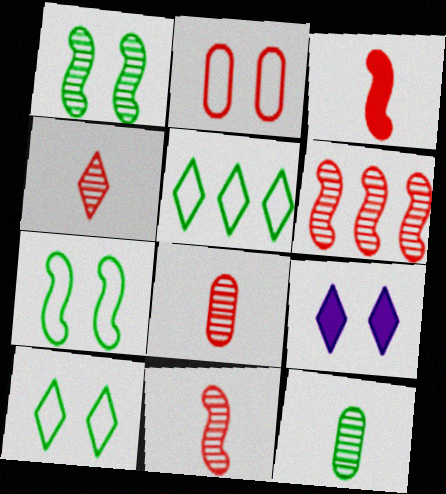[[1, 2, 9], 
[4, 5, 9], 
[4, 8, 11]]